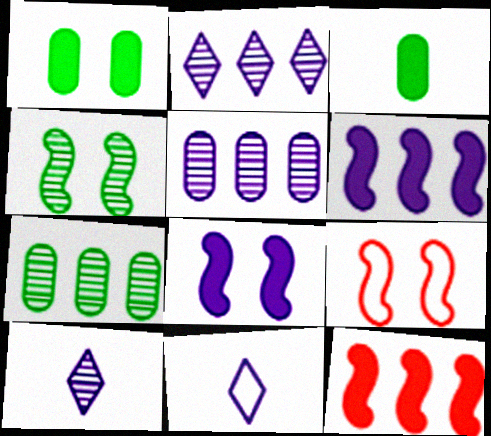[[2, 3, 9], 
[4, 8, 9], 
[5, 8, 11]]